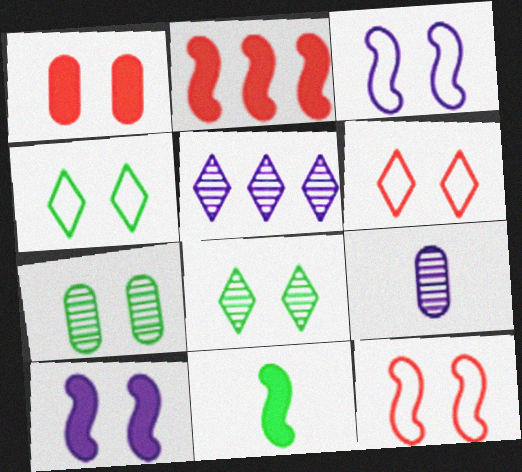[[1, 3, 8], 
[2, 4, 9], 
[2, 10, 11], 
[6, 7, 10]]